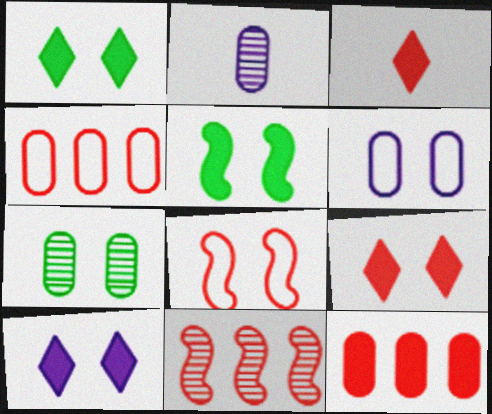[[1, 9, 10], 
[7, 8, 10]]